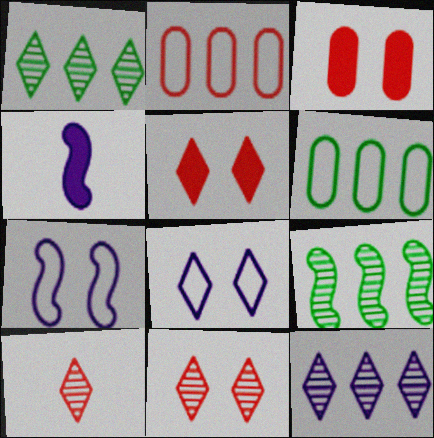[[4, 6, 11]]